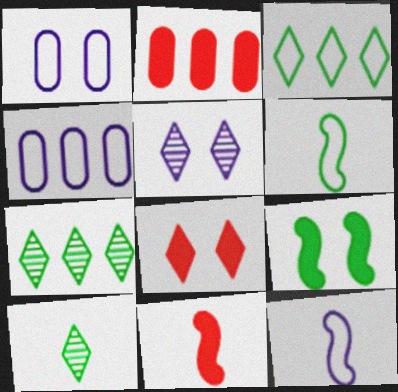[[1, 7, 11], 
[2, 5, 6], 
[2, 8, 11]]